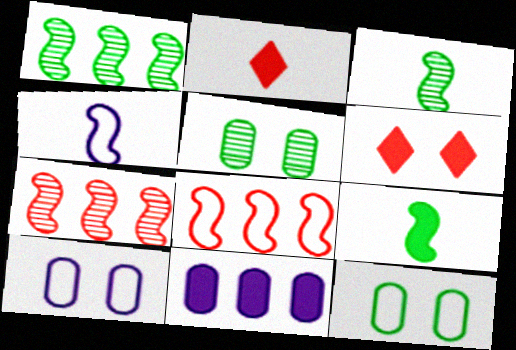[[1, 2, 10], 
[6, 9, 11]]